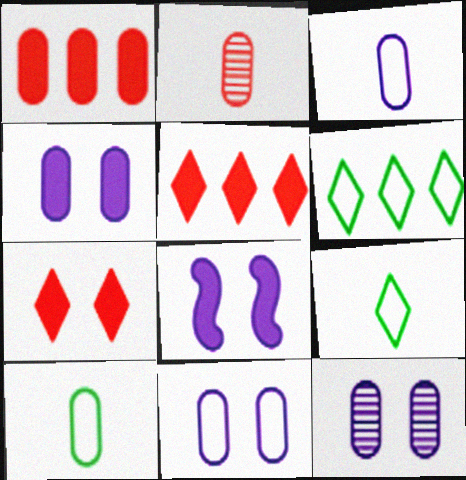[[1, 10, 12], 
[2, 6, 8], 
[4, 11, 12]]